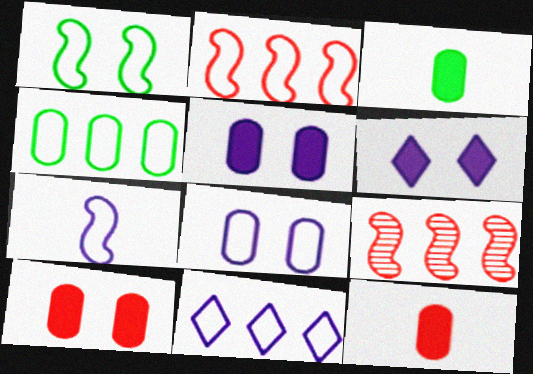[[1, 2, 7], 
[2, 4, 11], 
[7, 8, 11]]